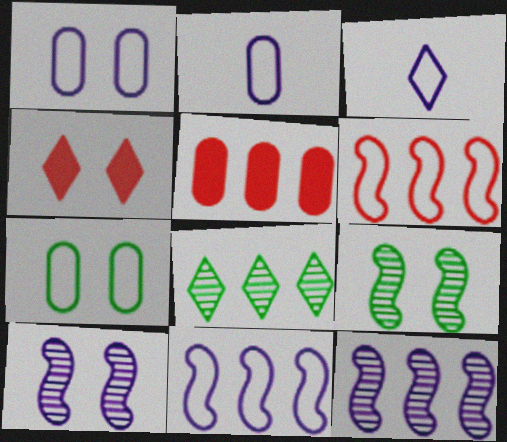[[1, 3, 11], 
[1, 4, 9], 
[3, 4, 8], 
[3, 5, 9], 
[3, 6, 7], 
[4, 7, 10], 
[5, 8, 11]]